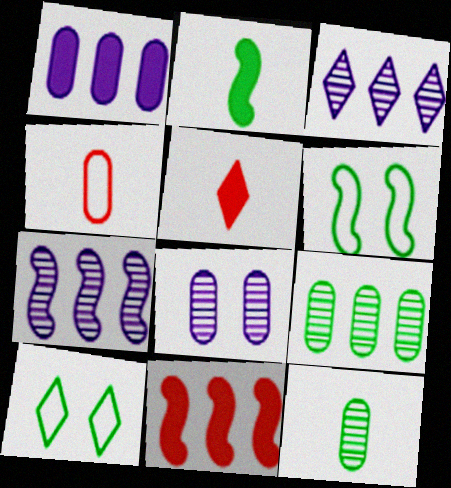[[2, 9, 10], 
[3, 5, 10]]